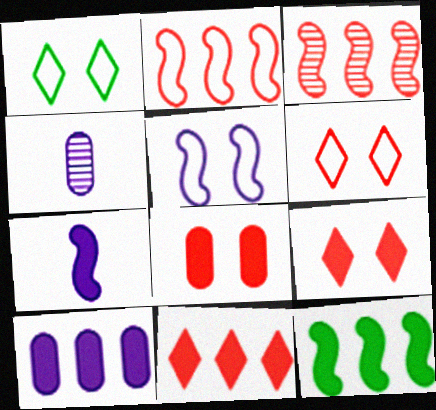[[4, 6, 12], 
[10, 11, 12]]